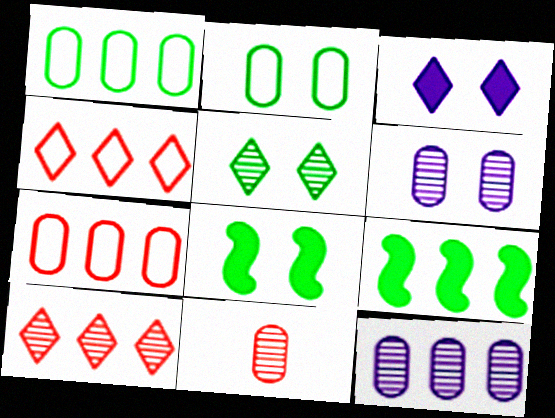[[2, 5, 8], 
[4, 9, 12]]